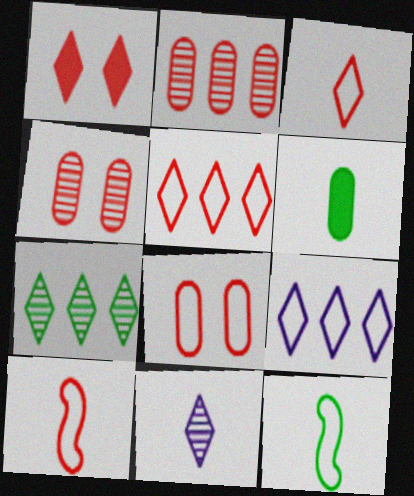[[1, 2, 10], 
[5, 8, 10], 
[6, 10, 11], 
[8, 9, 12]]